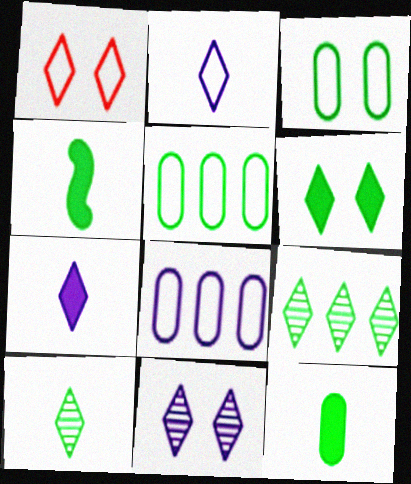[[1, 6, 11], 
[1, 7, 9], 
[3, 4, 9]]